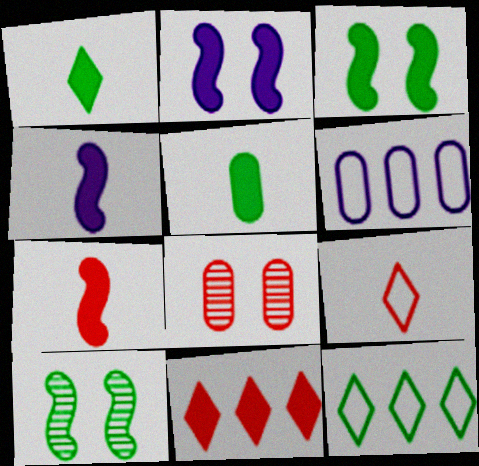[[2, 5, 11], 
[4, 8, 12], 
[5, 6, 8], 
[5, 10, 12]]